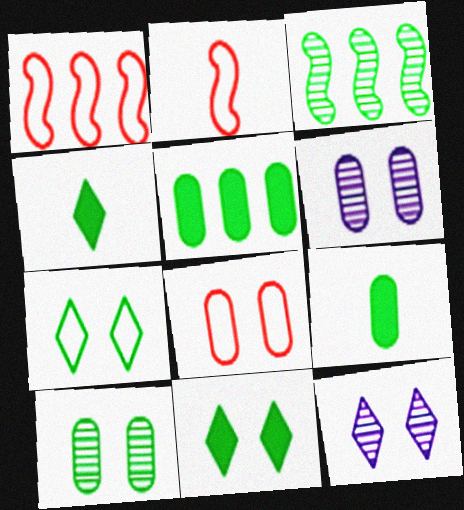[[1, 4, 6], 
[1, 9, 12], 
[2, 5, 12], 
[3, 7, 9]]